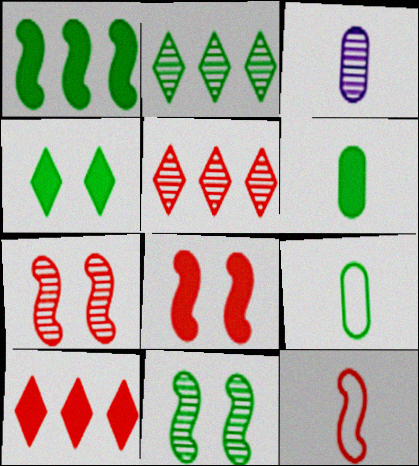[[1, 4, 6], 
[2, 3, 7], 
[3, 5, 11]]